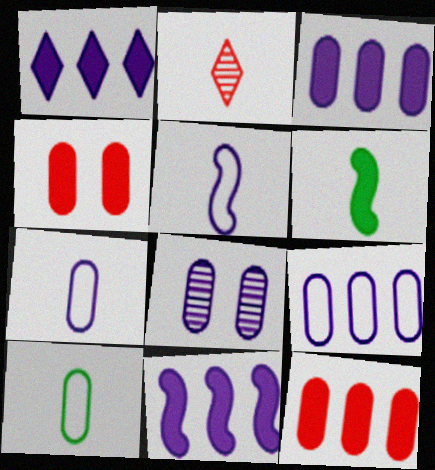[[1, 3, 11], 
[1, 4, 6], 
[1, 5, 8], 
[2, 6, 7], 
[3, 7, 8], 
[8, 10, 12]]